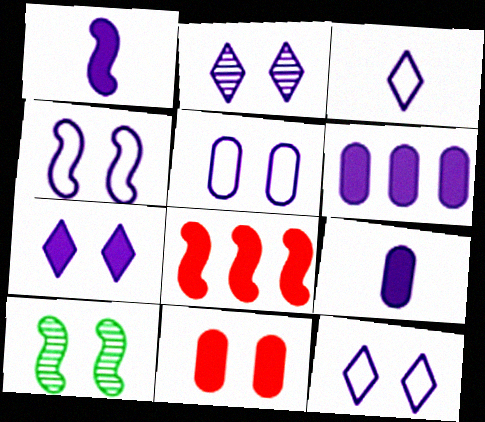[[1, 6, 7], 
[2, 7, 12], 
[4, 5, 12], 
[10, 11, 12]]